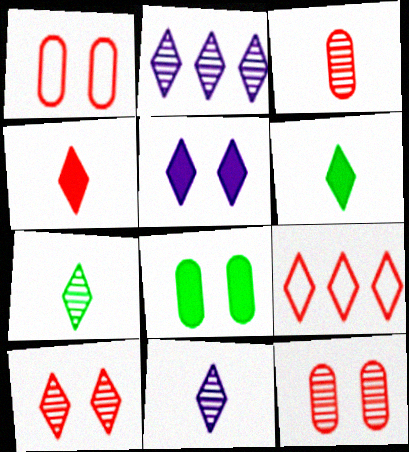[[2, 7, 10], 
[4, 9, 10], 
[5, 7, 9]]